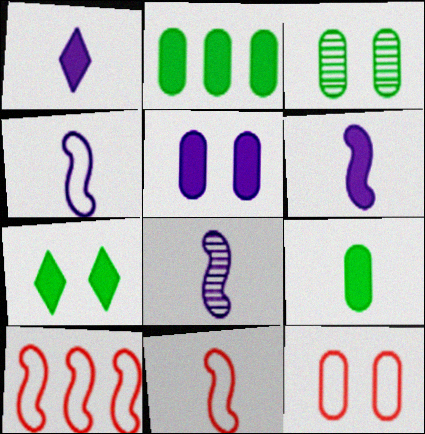[[1, 3, 10], 
[3, 5, 12], 
[4, 6, 8]]